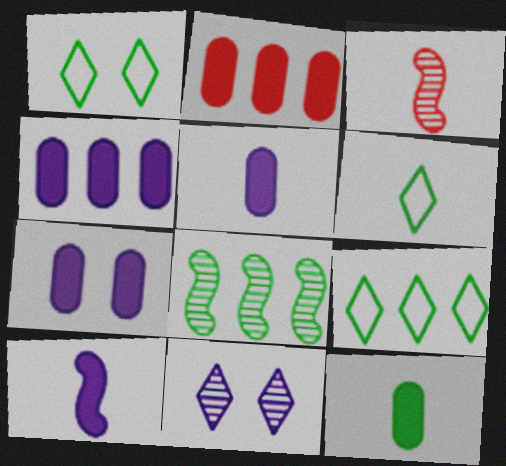[[1, 3, 4], 
[1, 6, 9], 
[1, 8, 12], 
[2, 7, 12], 
[3, 5, 6], 
[3, 7, 9], 
[4, 5, 7]]